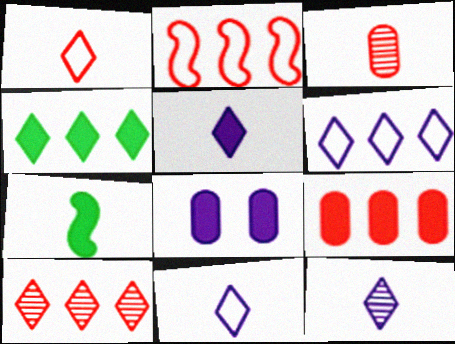[[2, 9, 10], 
[3, 7, 11], 
[4, 6, 10], 
[5, 11, 12]]